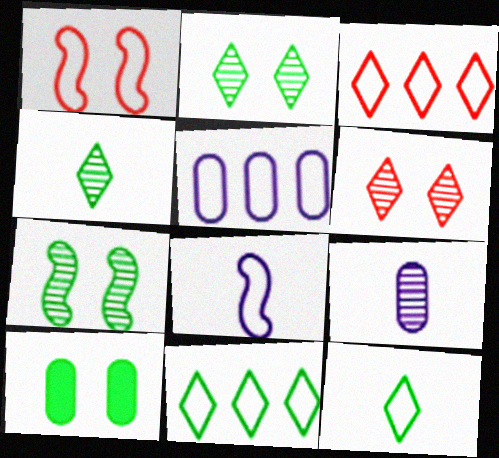[[1, 5, 12]]